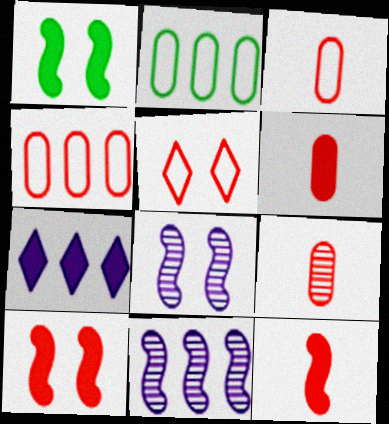[[1, 6, 7], 
[3, 6, 9]]